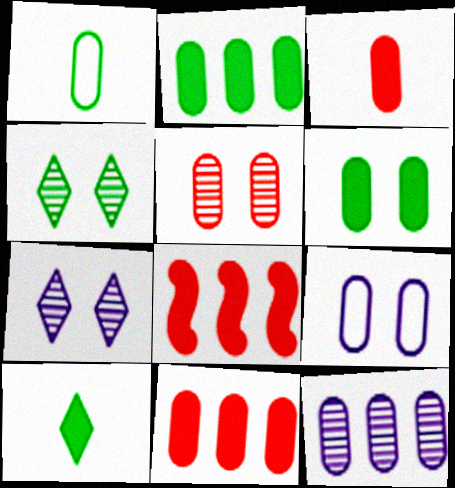[[1, 7, 8], 
[5, 6, 9]]